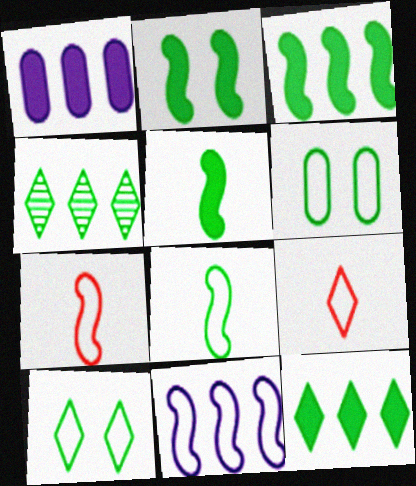[[2, 3, 5], 
[4, 5, 6], 
[6, 9, 11]]